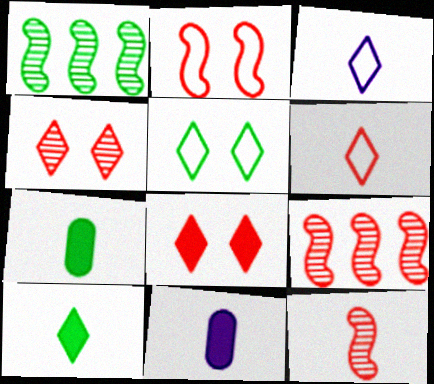[[1, 5, 7], 
[3, 7, 12], 
[5, 9, 11]]